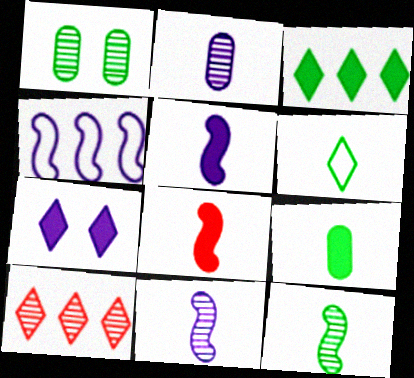[[1, 10, 11], 
[2, 4, 7], 
[2, 6, 8], 
[6, 7, 10], 
[6, 9, 12]]